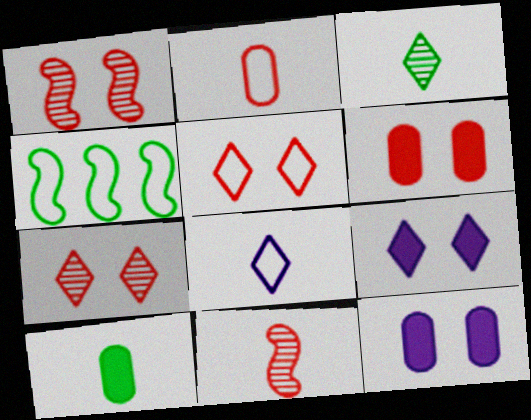[[1, 5, 6], 
[8, 10, 11]]